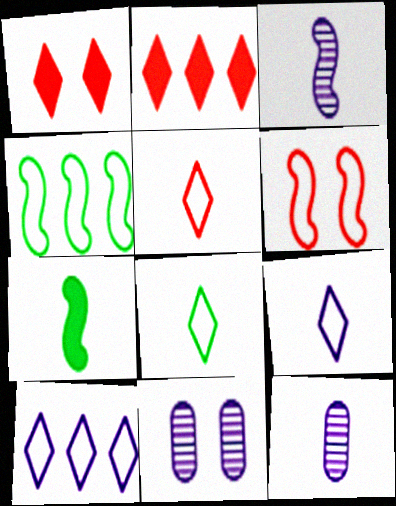[[1, 4, 12], 
[5, 7, 12], 
[5, 8, 9]]